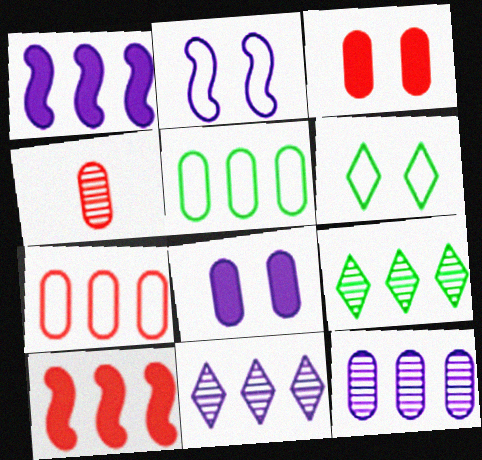[[1, 4, 6], 
[1, 7, 9], 
[3, 4, 7], 
[4, 5, 8], 
[5, 10, 11]]